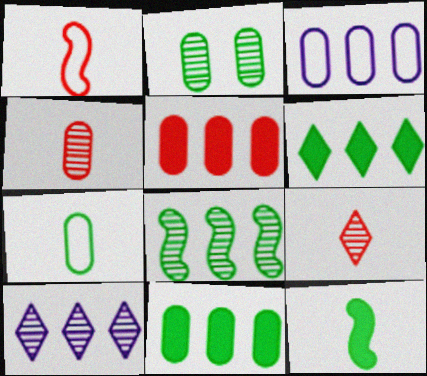[[2, 7, 11]]